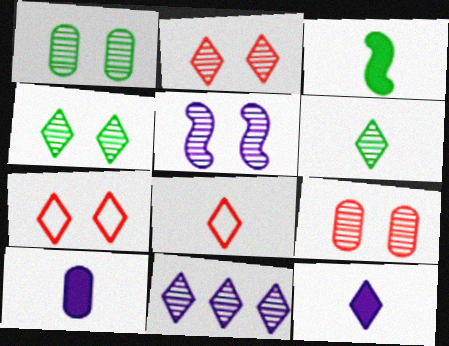[[1, 2, 5], 
[2, 6, 11], 
[4, 5, 9], 
[6, 8, 12]]